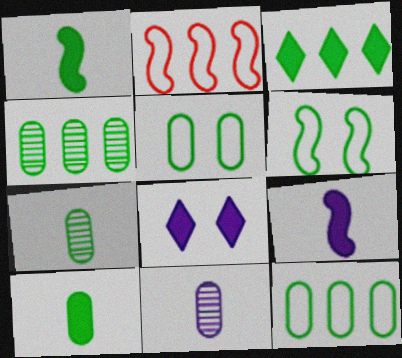[[2, 7, 8], 
[3, 6, 7], 
[4, 5, 10]]